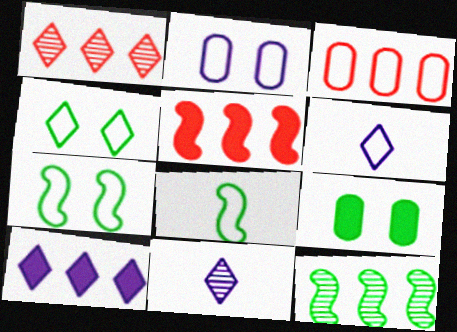[[1, 3, 5], 
[3, 6, 7], 
[3, 10, 12]]